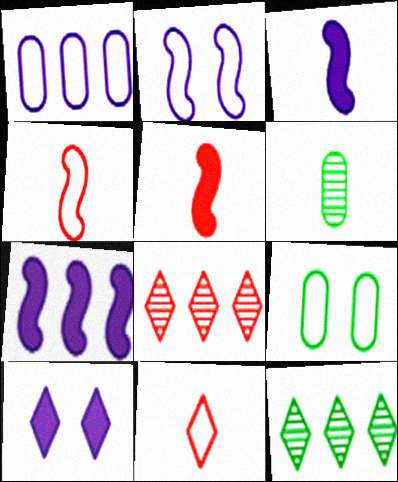[[3, 6, 11], 
[3, 8, 9], 
[10, 11, 12]]